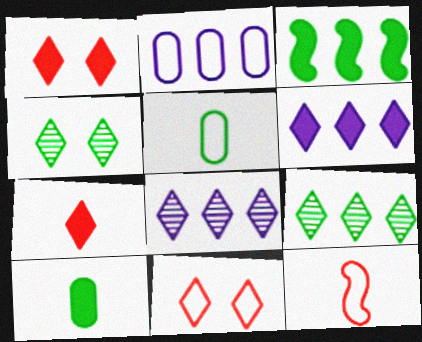[[3, 4, 5]]